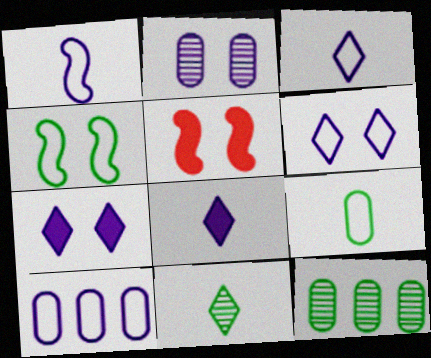[[1, 6, 10], 
[3, 5, 12], 
[5, 10, 11]]